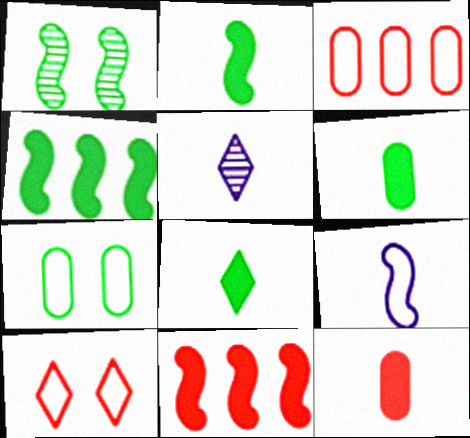[[1, 9, 11], 
[2, 6, 8], 
[5, 7, 11]]